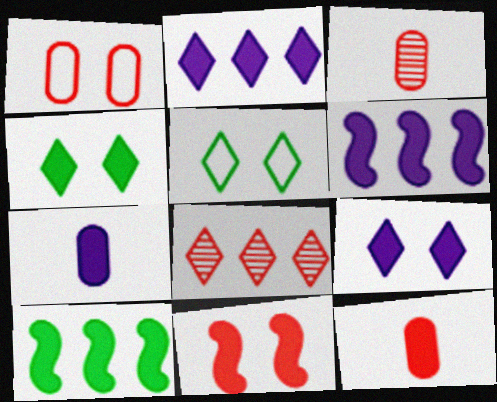[[3, 5, 6], 
[4, 6, 12], 
[6, 7, 9], 
[9, 10, 12]]